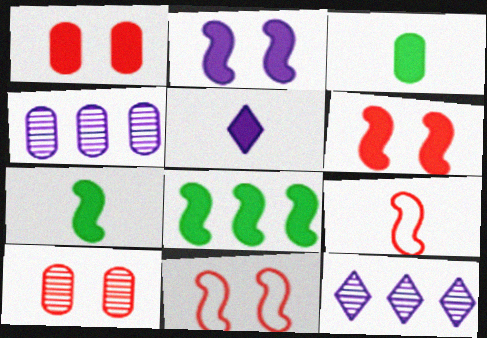[[1, 5, 8], 
[3, 11, 12]]